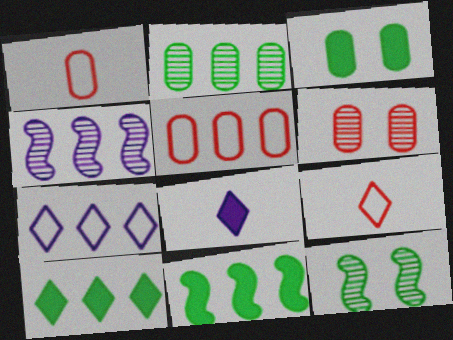[[3, 4, 9], 
[4, 5, 10], 
[5, 8, 12]]